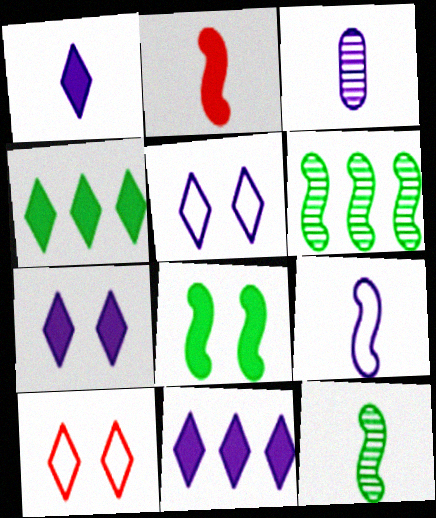[[1, 3, 9], 
[1, 7, 11], 
[2, 9, 12]]